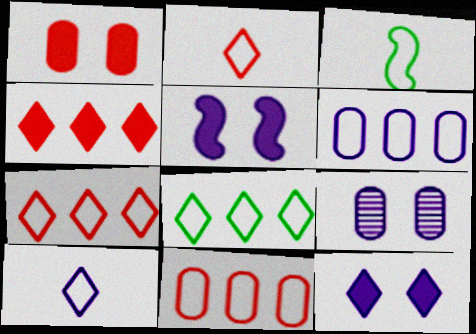[[3, 4, 9]]